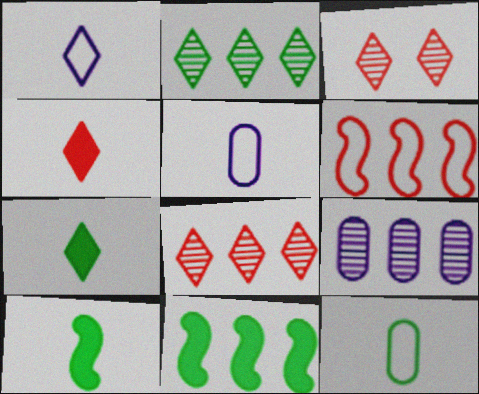[[3, 5, 11]]